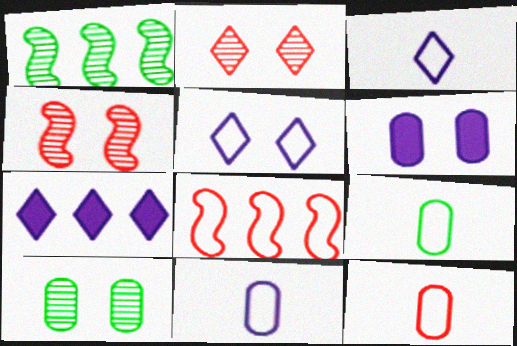[[4, 7, 9], 
[5, 8, 9], 
[9, 11, 12]]